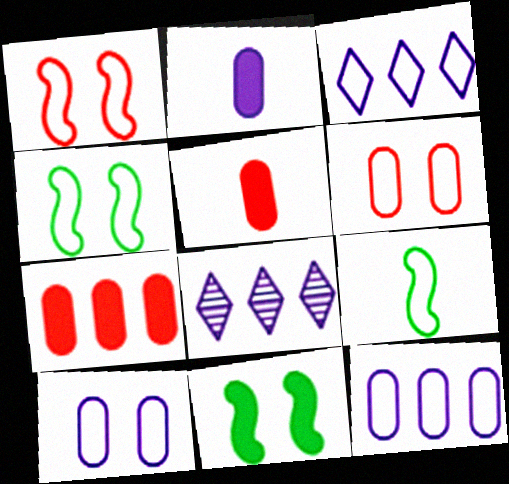[[3, 6, 9], 
[4, 5, 8]]